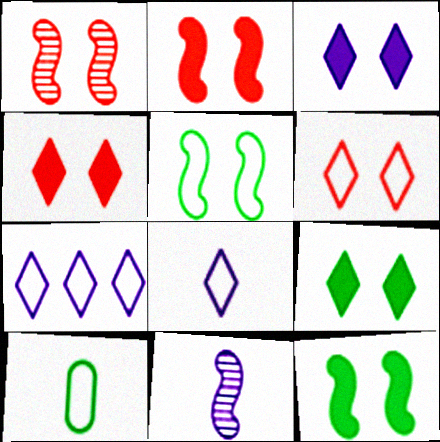[[3, 4, 9]]